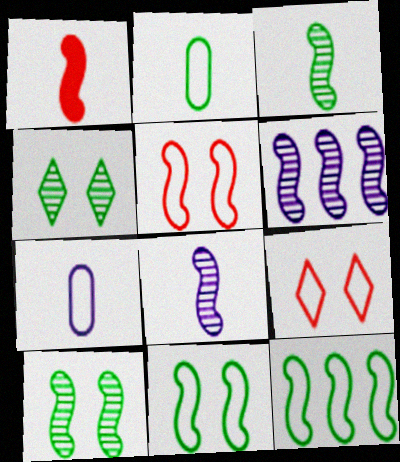[[1, 6, 11], 
[7, 9, 12]]